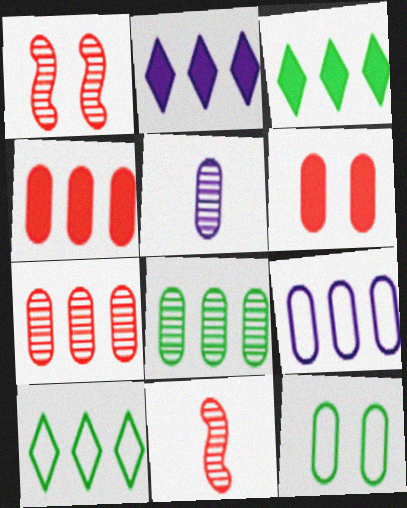[[2, 11, 12], 
[4, 5, 12], 
[4, 8, 9]]